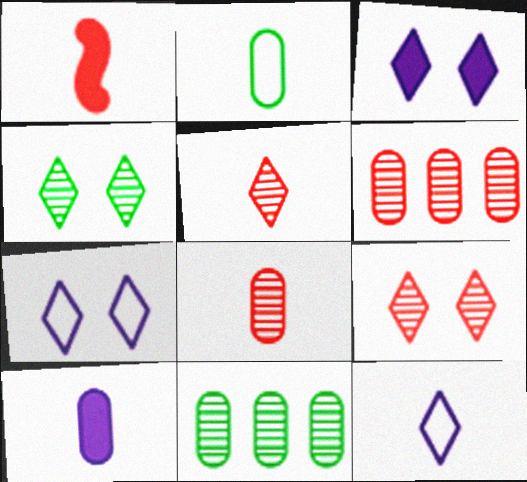[[1, 7, 11], 
[2, 8, 10]]